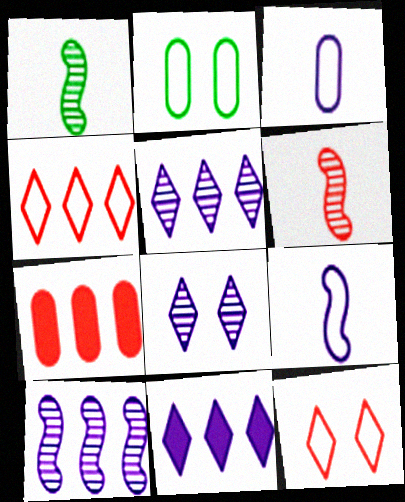[[2, 4, 9], 
[2, 6, 11], 
[6, 7, 12]]